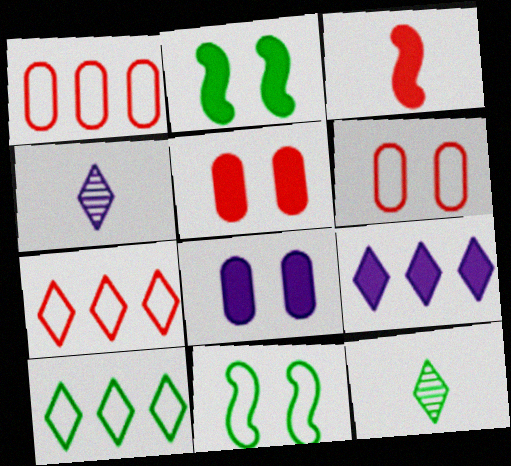[[1, 2, 4]]